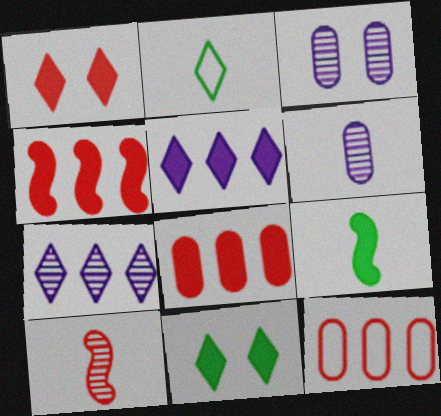[[1, 2, 7], 
[1, 10, 12], 
[2, 3, 4]]